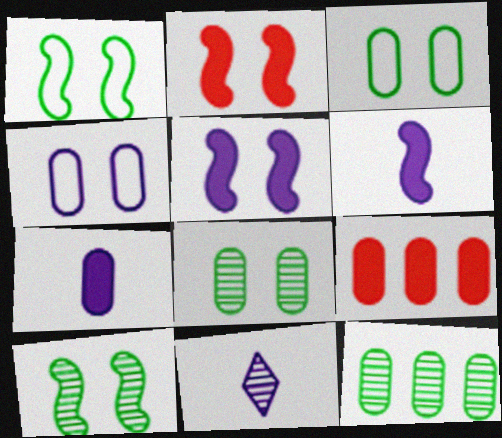[[1, 9, 11]]